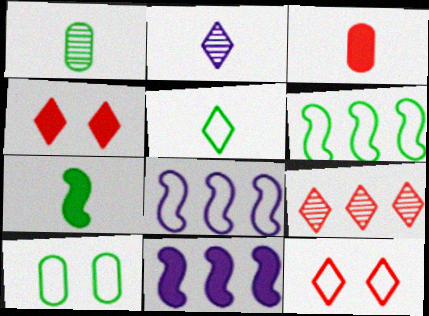[[1, 4, 8], 
[1, 5, 7], 
[1, 11, 12], 
[5, 6, 10]]